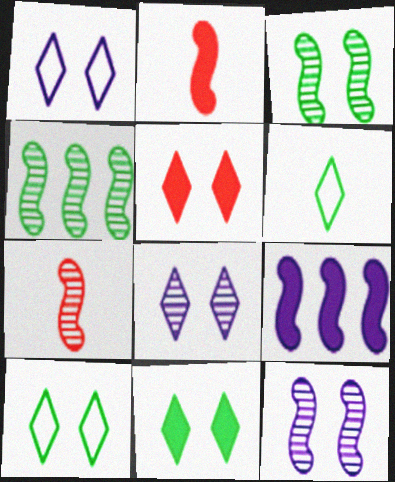[[4, 7, 12], 
[5, 8, 10]]